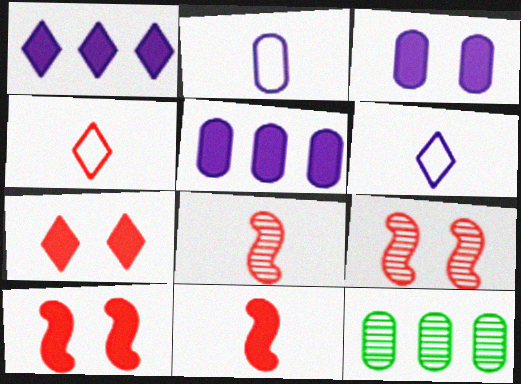[[6, 10, 12]]